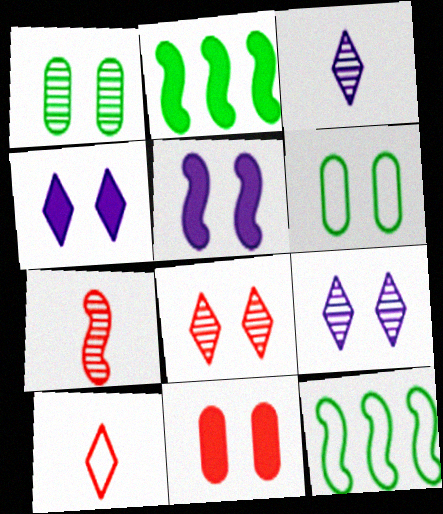[[3, 11, 12], 
[5, 6, 8], 
[5, 7, 12]]